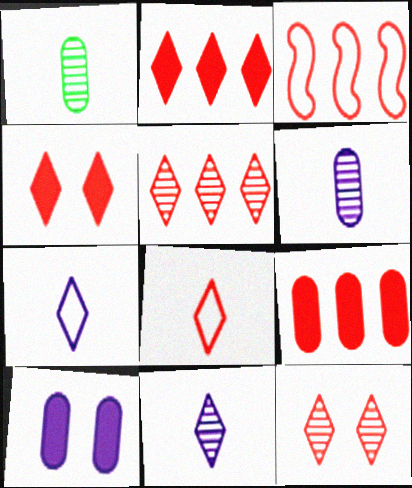[[2, 8, 12], 
[3, 5, 9], 
[4, 5, 8]]